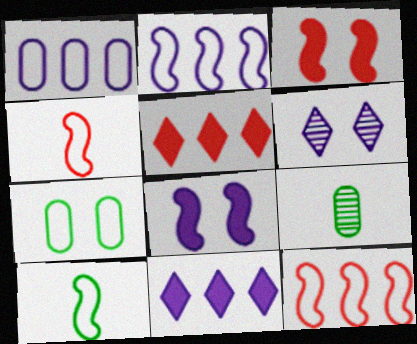[[3, 6, 7]]